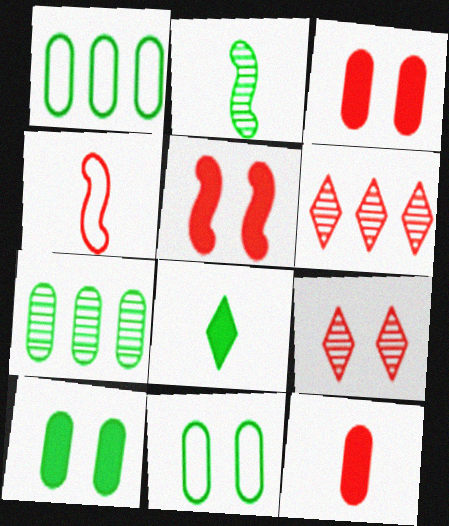[[3, 4, 6]]